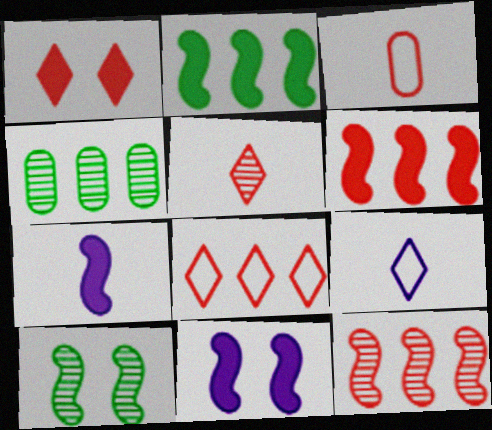[[1, 3, 12], 
[1, 5, 8]]